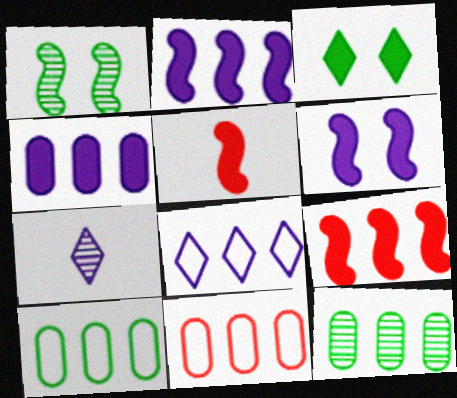[[3, 4, 5], 
[4, 11, 12], 
[8, 9, 12]]